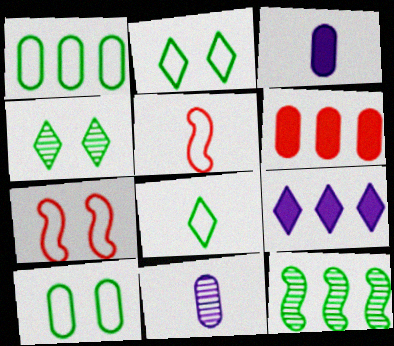[[6, 10, 11]]